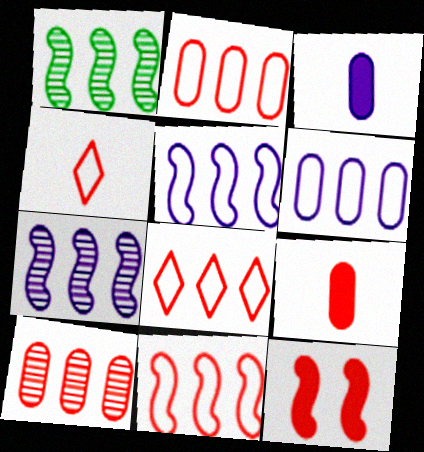[[2, 8, 11], 
[4, 10, 12]]